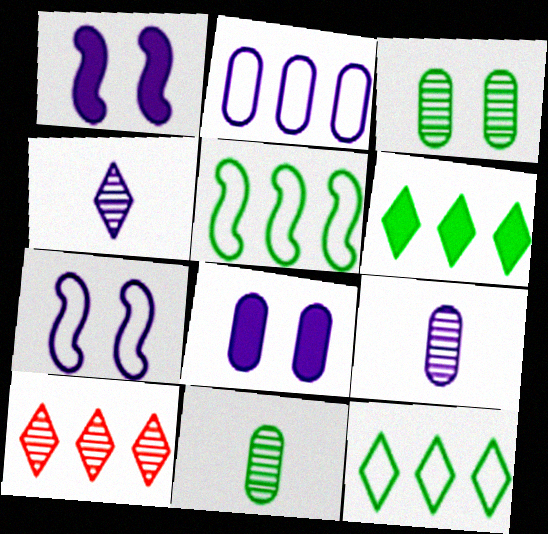[[1, 2, 4], 
[2, 8, 9]]